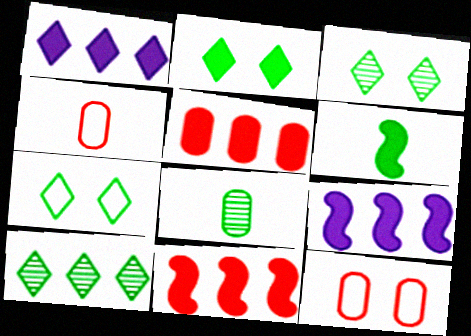[[2, 3, 7], 
[3, 4, 9]]